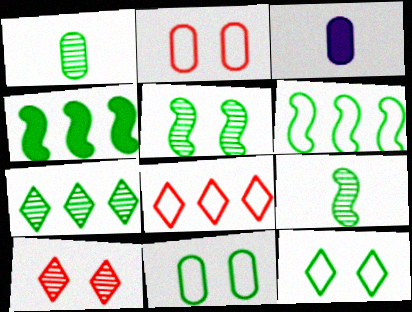[[1, 4, 12], 
[1, 5, 7], 
[3, 5, 8], 
[3, 6, 10]]